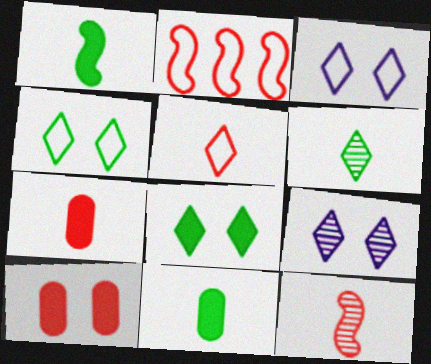[[2, 9, 11], 
[5, 7, 12]]